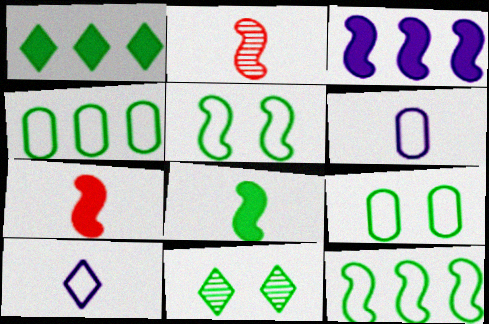[[2, 3, 5], 
[4, 8, 11]]